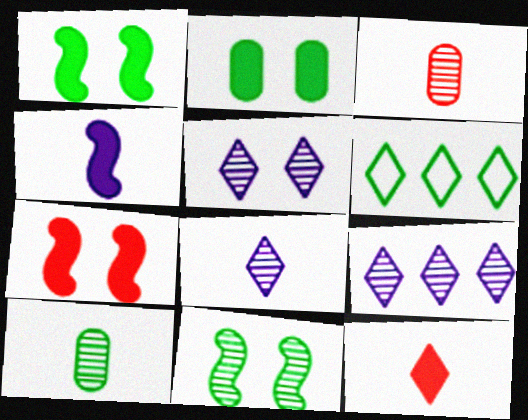[[1, 6, 10], 
[3, 9, 11], 
[5, 6, 12], 
[5, 8, 9]]